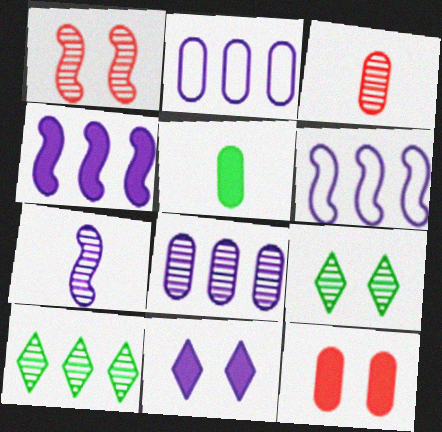[[2, 7, 11]]